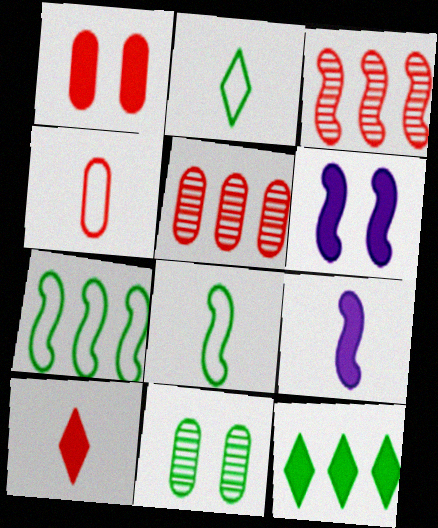[[1, 4, 5], 
[1, 9, 12], 
[2, 5, 6], 
[3, 6, 8], 
[8, 11, 12]]